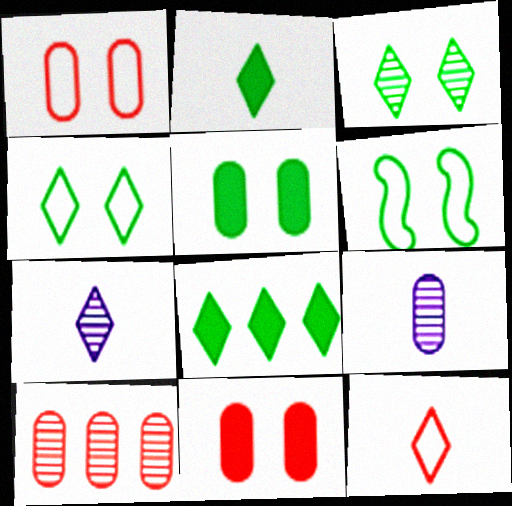[[2, 7, 12], 
[3, 5, 6]]